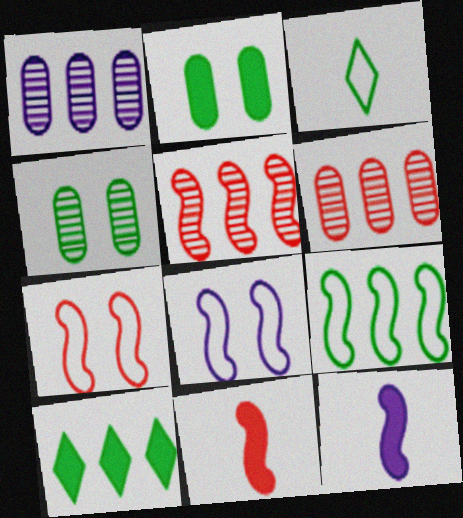[[5, 7, 11]]